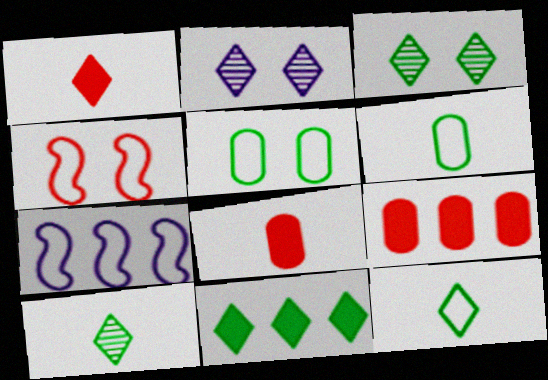[[3, 7, 8], 
[3, 11, 12]]